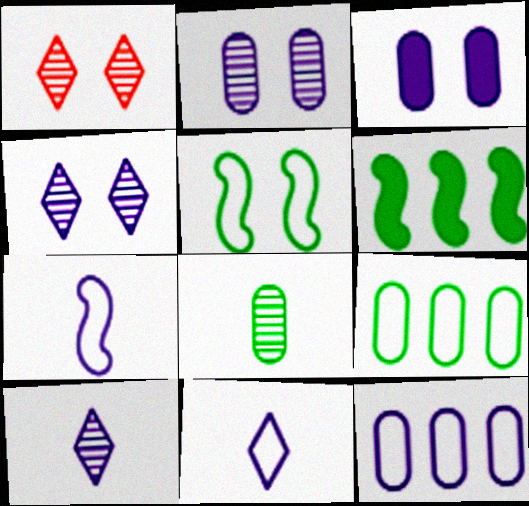[[1, 3, 5]]